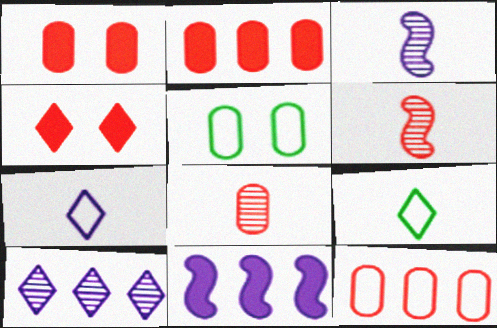[[1, 8, 12], 
[4, 6, 12], 
[4, 9, 10]]